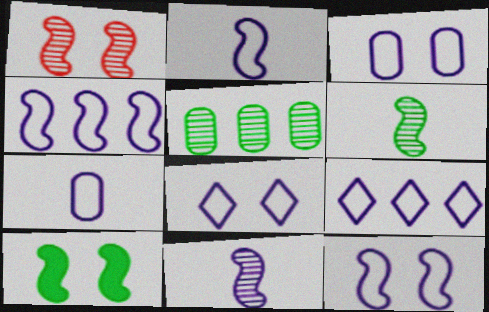[[1, 10, 12], 
[2, 3, 9], 
[2, 4, 12], 
[3, 8, 12], 
[4, 7, 8], 
[7, 9, 12]]